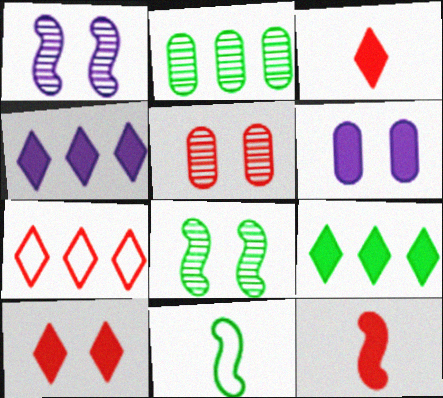[[4, 5, 11], 
[5, 7, 12], 
[6, 9, 12]]